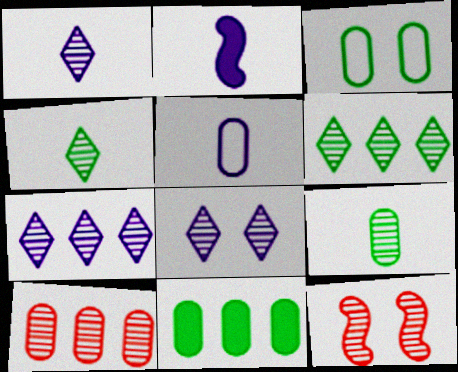[[1, 2, 5], 
[1, 7, 8], 
[3, 9, 11], 
[7, 9, 12]]